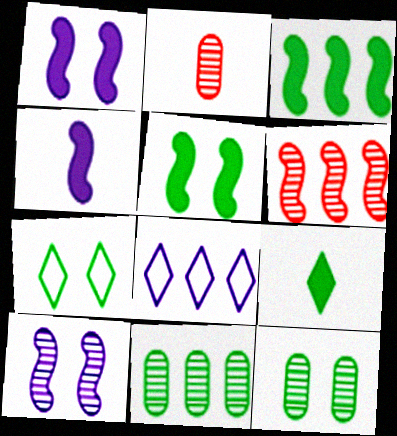[[2, 5, 8], 
[5, 7, 12]]